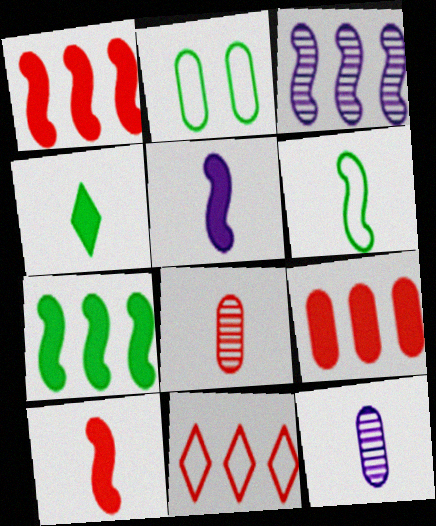[[2, 9, 12]]